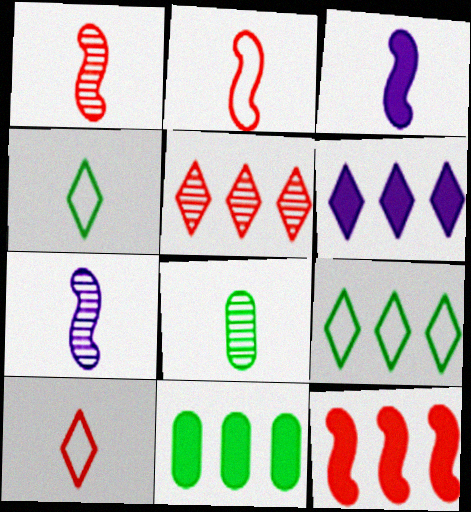[[3, 8, 10], 
[5, 6, 9], 
[6, 11, 12]]